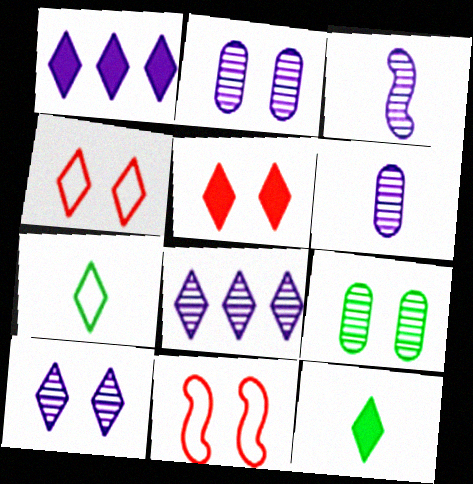[[1, 5, 12], 
[2, 3, 8], 
[4, 8, 12], 
[5, 7, 8]]